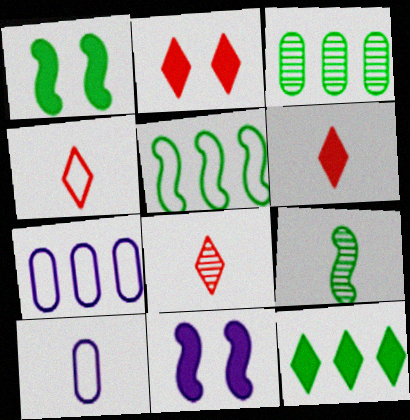[[1, 5, 9], 
[1, 7, 8], 
[2, 7, 9], 
[3, 4, 11], 
[3, 5, 12], 
[4, 6, 8], 
[6, 9, 10]]